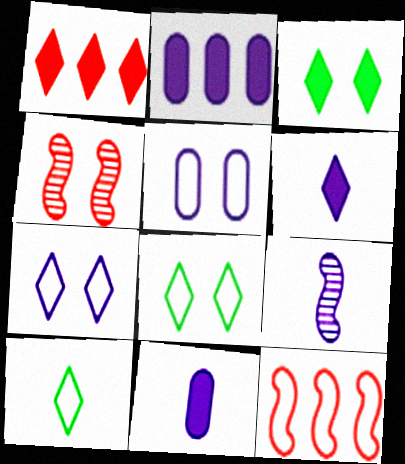[[1, 3, 6], 
[2, 4, 10], 
[2, 7, 9], 
[3, 4, 5], 
[5, 10, 12]]